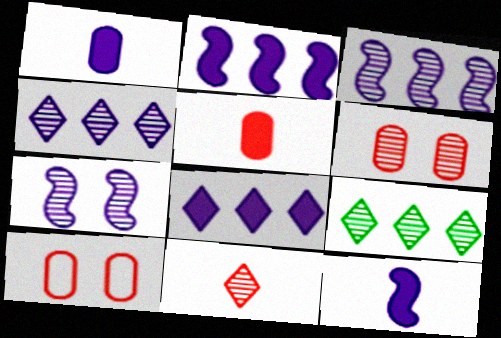[[9, 10, 12]]